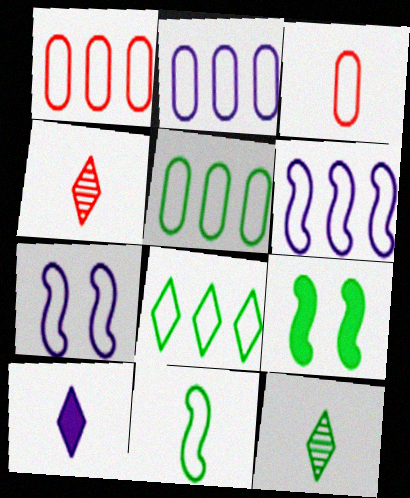[[1, 2, 5], 
[1, 6, 8], 
[2, 4, 9], 
[3, 7, 8], 
[5, 9, 12]]